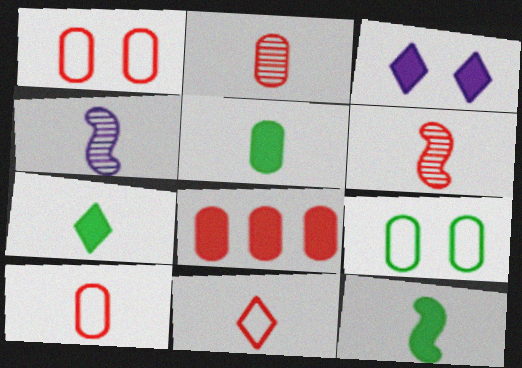[[1, 2, 8], 
[3, 8, 12], 
[4, 5, 11], 
[4, 7, 10], 
[5, 7, 12]]